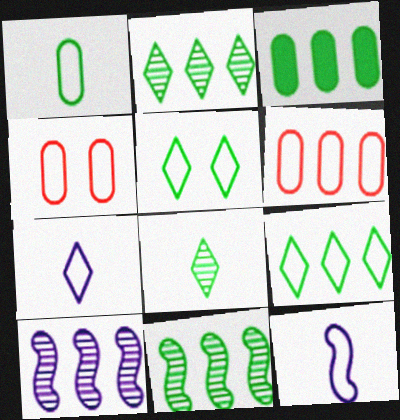[[3, 9, 11], 
[4, 9, 12], 
[5, 6, 12]]